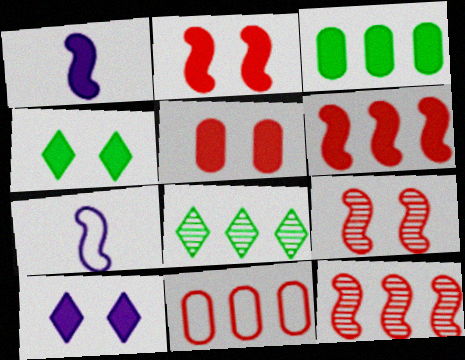[[5, 7, 8]]